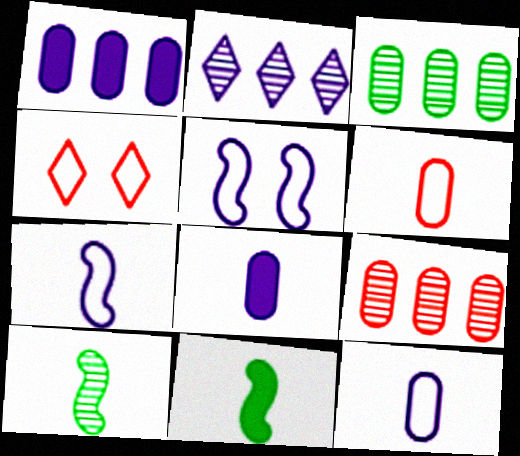[[1, 4, 10], 
[2, 5, 8]]